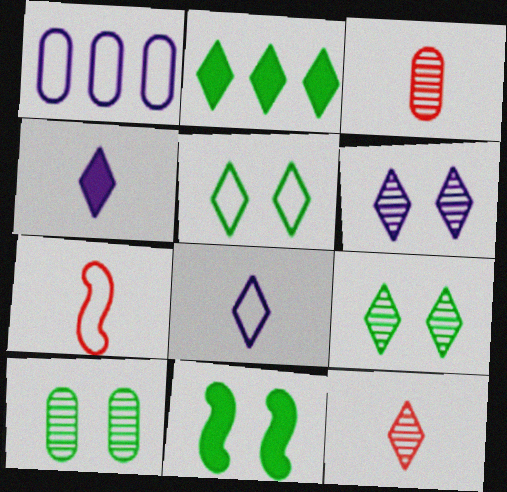[[1, 5, 7], 
[1, 11, 12], 
[5, 10, 11]]